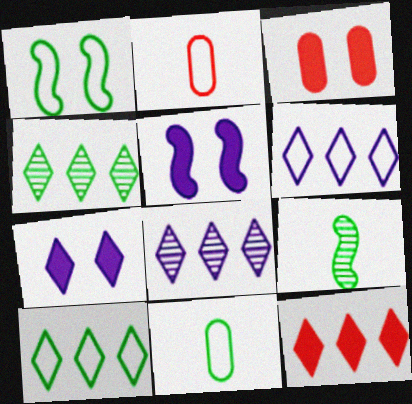[[1, 2, 6], 
[1, 10, 11], 
[2, 4, 5], 
[3, 6, 9], 
[4, 6, 12], 
[8, 10, 12]]